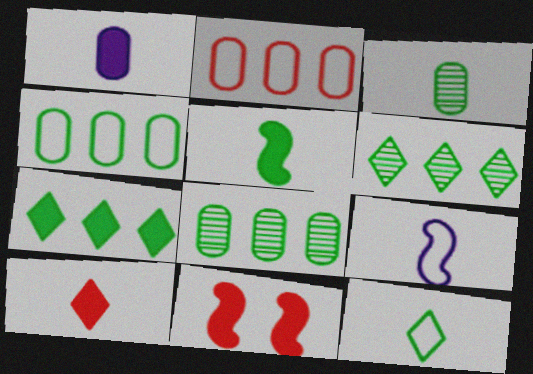[[1, 5, 10], 
[1, 7, 11], 
[3, 5, 12], 
[3, 9, 10]]